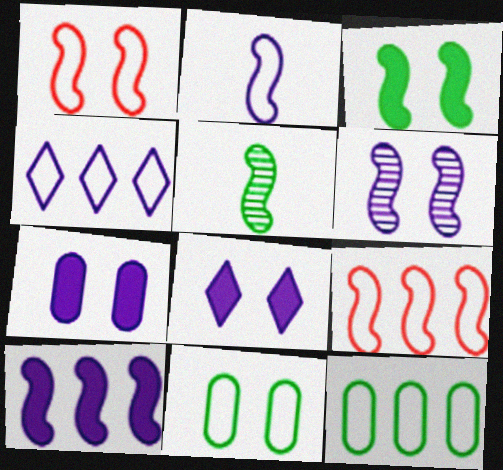[[1, 3, 6], 
[1, 5, 10], 
[2, 6, 10], 
[4, 9, 12]]